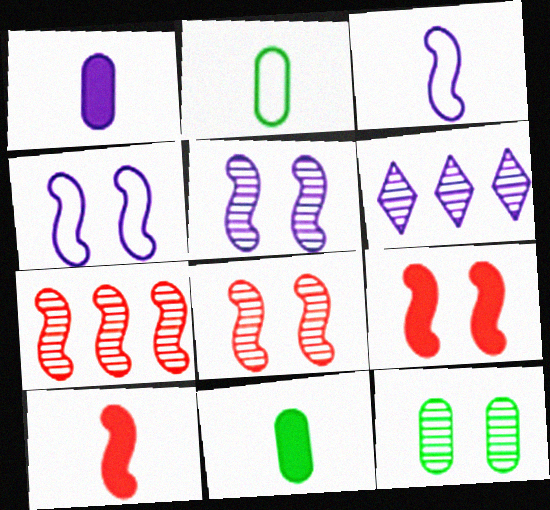[[1, 4, 6], 
[2, 6, 9]]